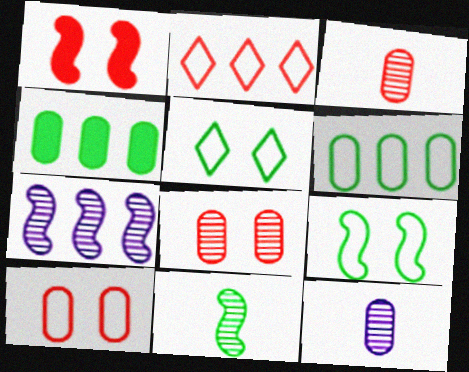[[1, 2, 3], 
[2, 4, 7], 
[4, 5, 11], 
[4, 10, 12]]